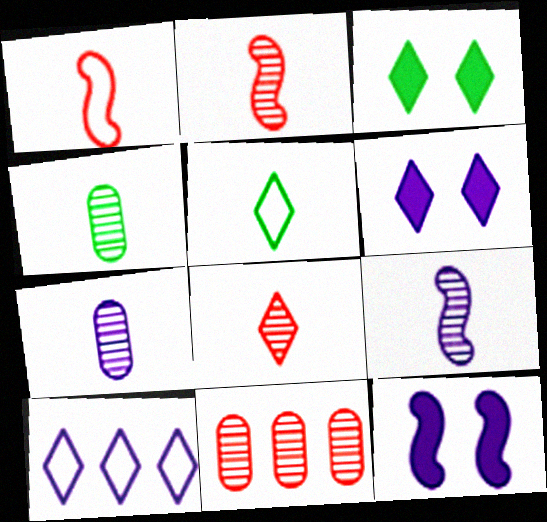[[3, 8, 10], 
[4, 8, 9], 
[5, 11, 12], 
[7, 10, 12]]